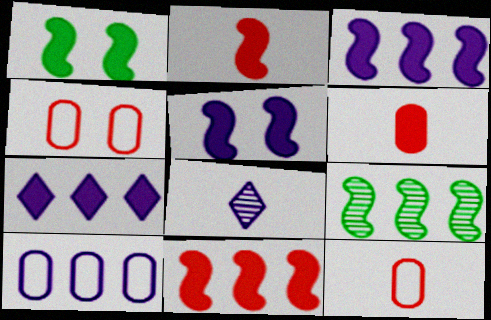[[1, 2, 3], 
[1, 6, 7], 
[5, 8, 10]]